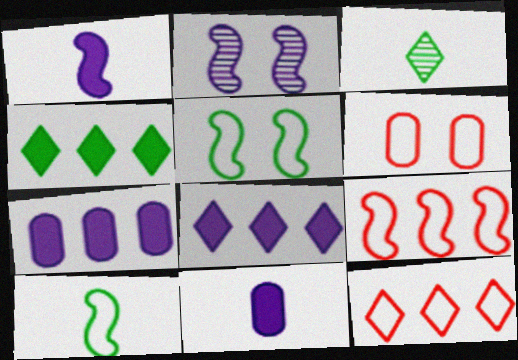[]